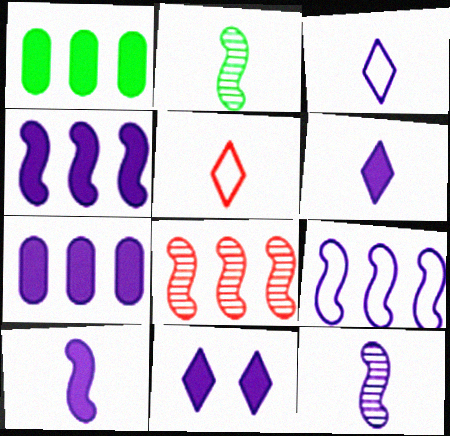[[7, 10, 11]]